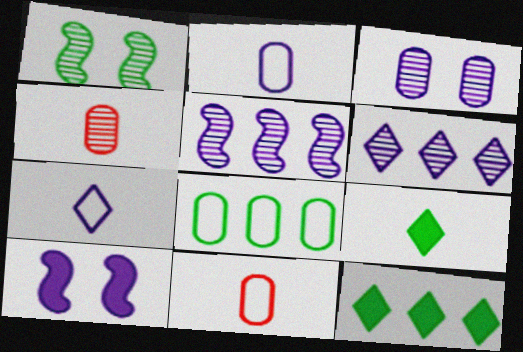[[1, 4, 6], 
[1, 8, 9], 
[2, 6, 10]]